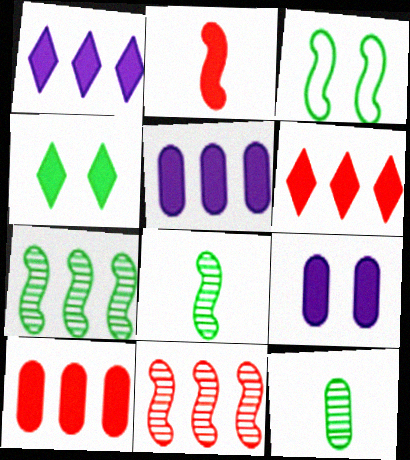[[2, 4, 5]]